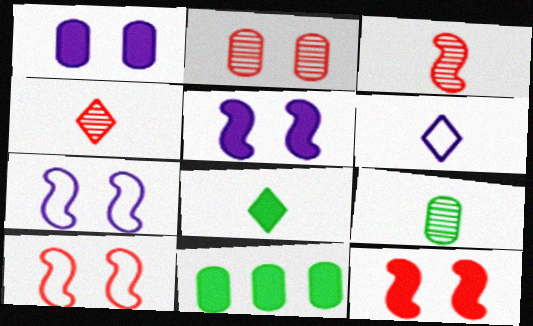[[4, 6, 8], 
[4, 7, 11]]